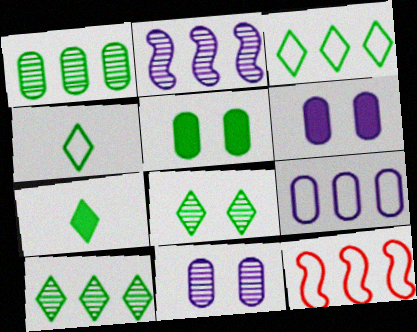[[3, 7, 8], 
[3, 9, 12], 
[7, 11, 12]]